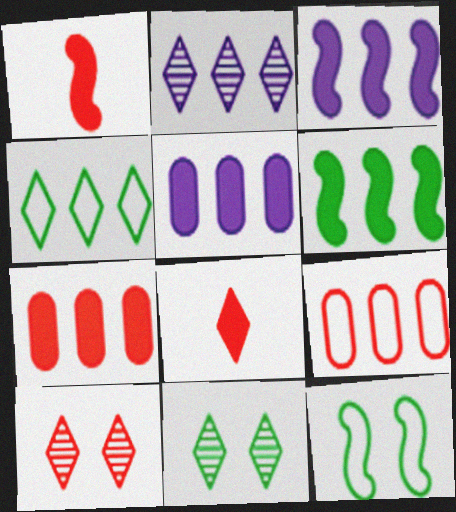[[1, 9, 10], 
[2, 6, 9]]